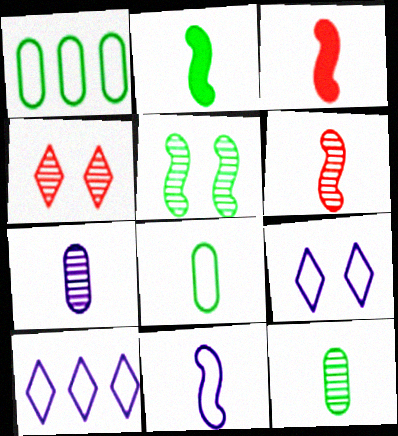[[2, 6, 11]]